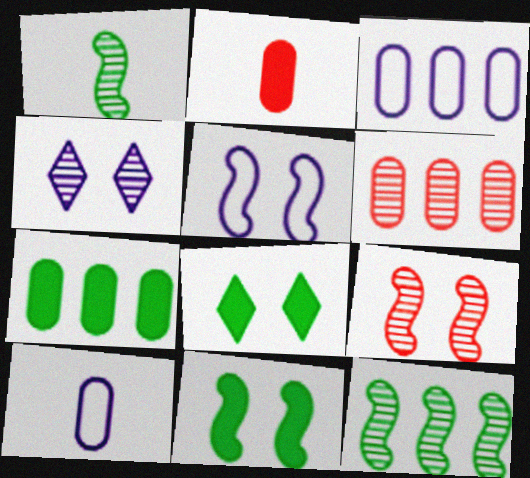[[1, 4, 6], 
[3, 6, 7], 
[5, 9, 11]]